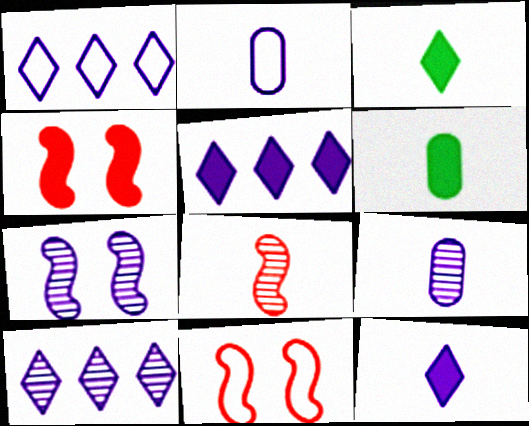[[1, 5, 10], 
[2, 3, 8], 
[2, 5, 7], 
[4, 5, 6], 
[6, 10, 11], 
[7, 9, 10]]